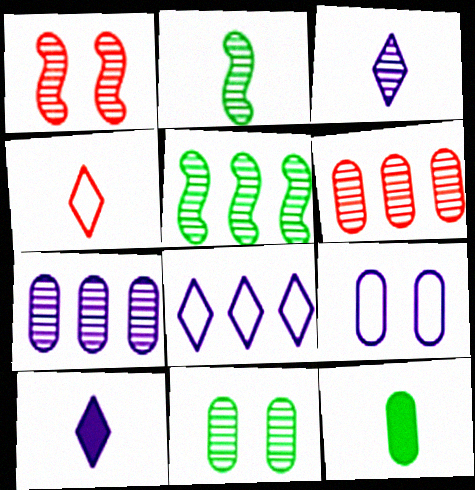[[1, 8, 12], 
[6, 9, 12]]